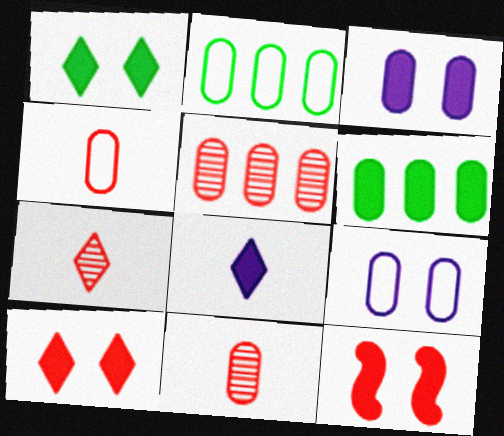[[1, 3, 12], 
[2, 3, 11], 
[2, 4, 9], 
[6, 8, 12], 
[6, 9, 11]]